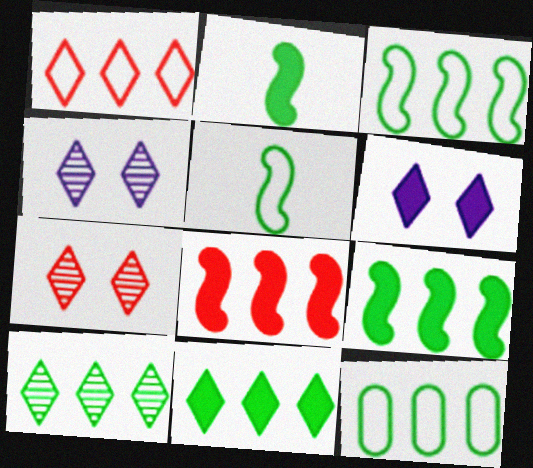[[9, 10, 12]]